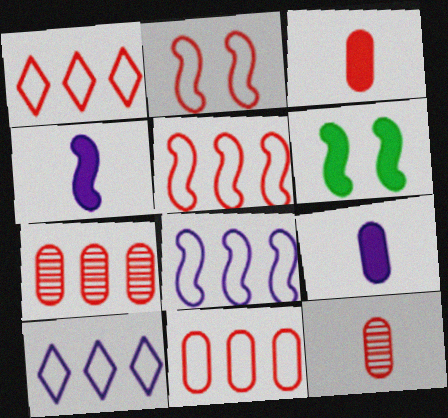[[1, 5, 11], 
[6, 10, 12]]